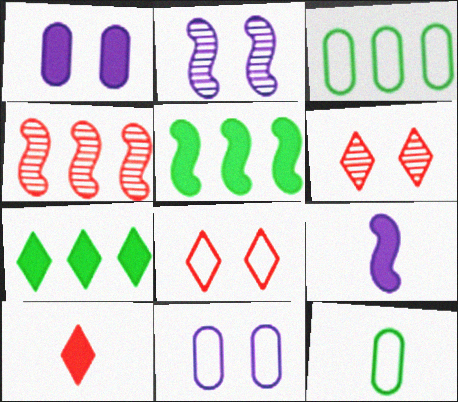[[1, 5, 10], 
[2, 3, 10], 
[3, 6, 9]]